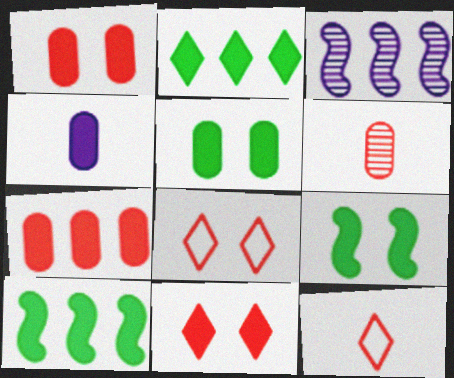[[3, 5, 12], 
[4, 5, 7], 
[4, 10, 11]]